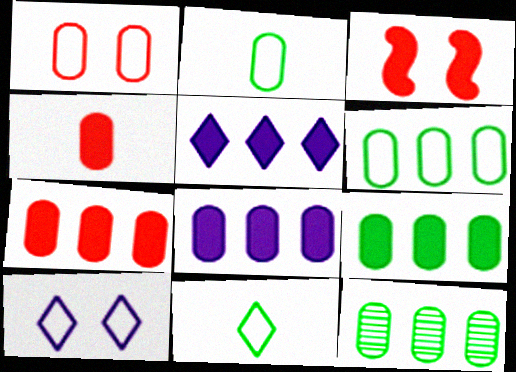[[6, 9, 12], 
[7, 8, 9]]